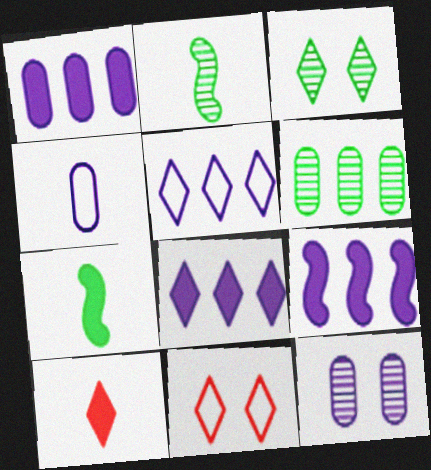[[1, 2, 11], 
[1, 4, 12], 
[1, 8, 9], 
[2, 3, 6], 
[2, 4, 10], 
[3, 5, 10]]